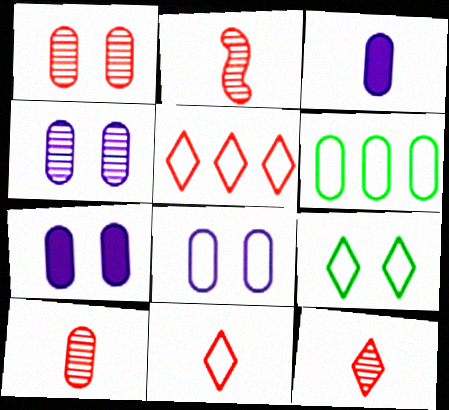[[1, 3, 6], 
[2, 10, 12], 
[4, 7, 8], 
[6, 7, 10]]